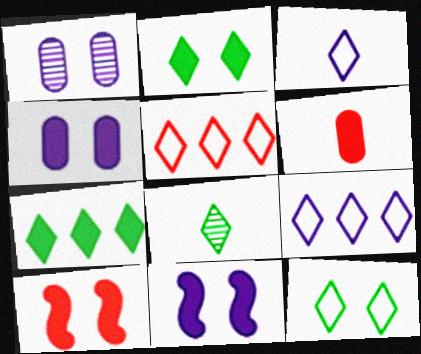[[1, 10, 12], 
[2, 4, 10], 
[3, 5, 12], 
[6, 7, 11], 
[7, 8, 12]]